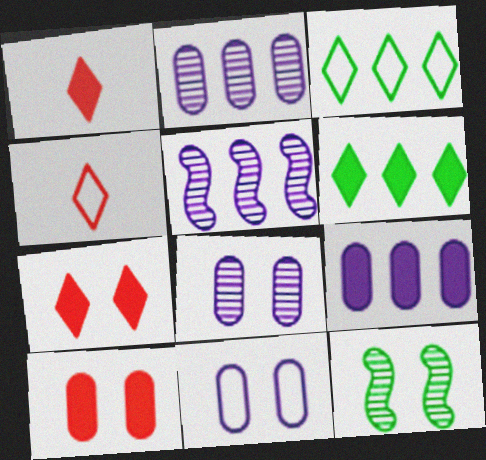[[4, 9, 12], 
[7, 11, 12]]